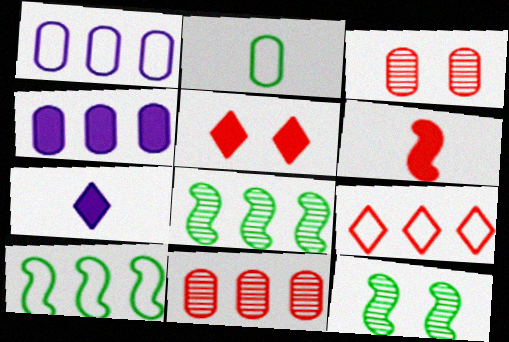[[1, 9, 10], 
[2, 3, 4], 
[3, 6, 9], 
[3, 7, 10], 
[4, 8, 9]]